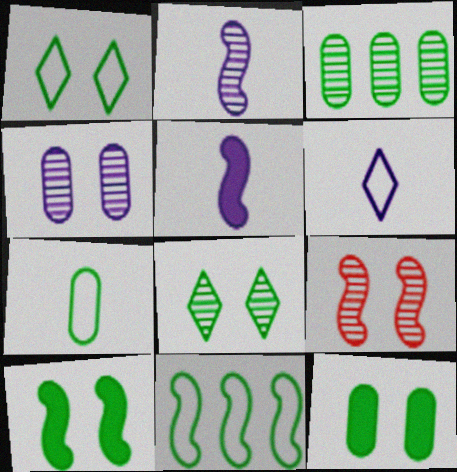[[1, 7, 11], 
[3, 7, 12], 
[4, 8, 9], 
[5, 9, 11]]